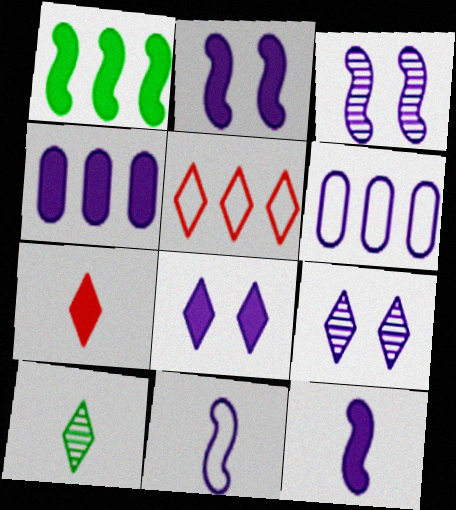[[4, 8, 12], 
[4, 9, 11], 
[5, 8, 10], 
[6, 9, 12]]